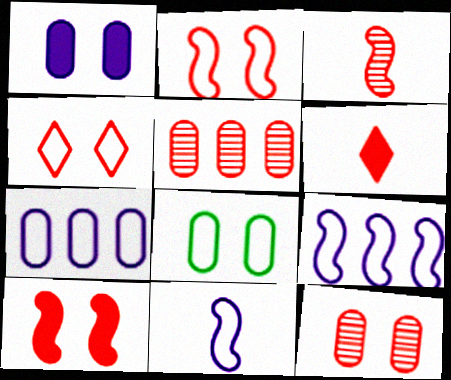[[1, 8, 12], 
[2, 5, 6], 
[4, 10, 12]]